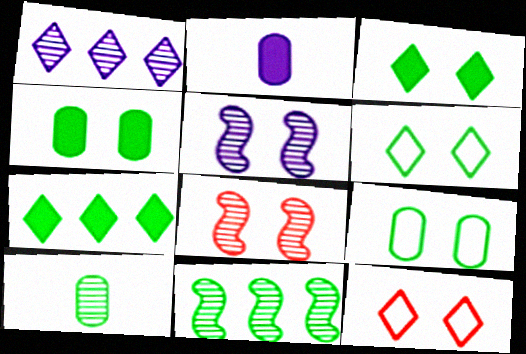[[1, 8, 10], 
[2, 11, 12], 
[4, 5, 12]]